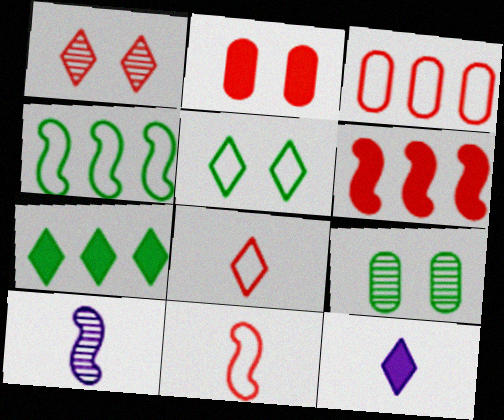[]